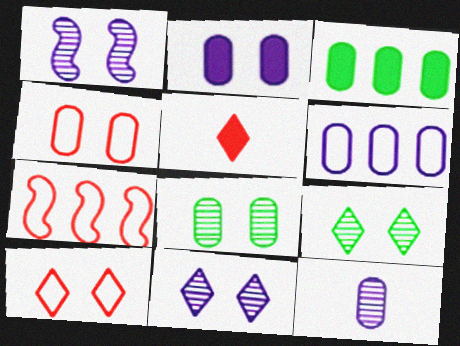[[2, 4, 8], 
[2, 6, 12], 
[3, 4, 12]]